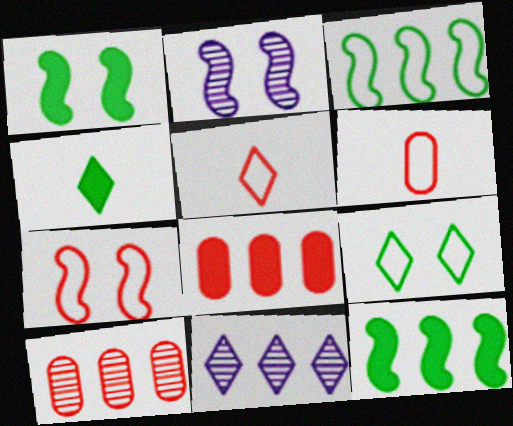[[1, 2, 7], 
[1, 6, 11], 
[3, 8, 11]]